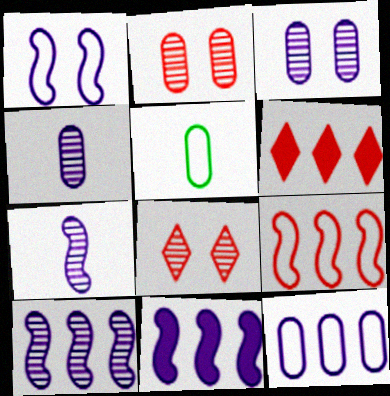[[1, 7, 11], 
[5, 8, 11]]